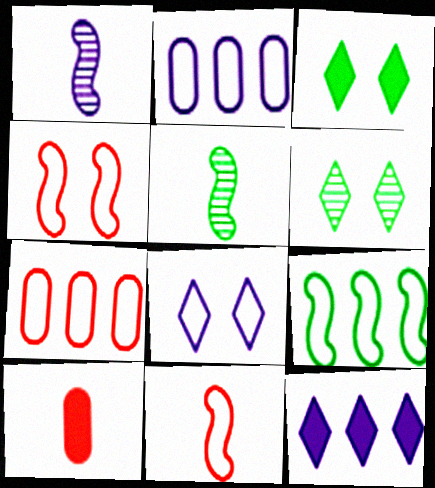[[1, 3, 7]]